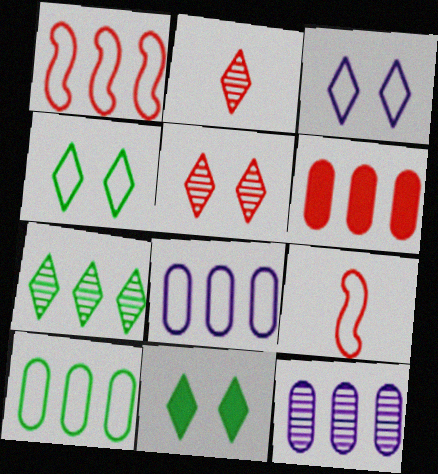[[3, 5, 11], 
[3, 9, 10], 
[4, 8, 9], 
[5, 6, 9], 
[6, 10, 12], 
[9, 11, 12]]